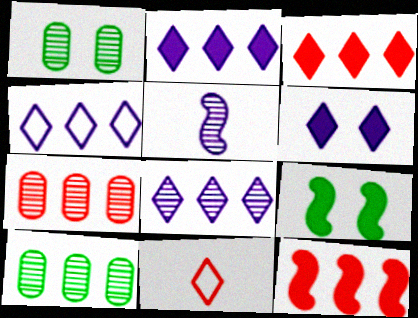[[2, 4, 8], 
[4, 10, 12]]